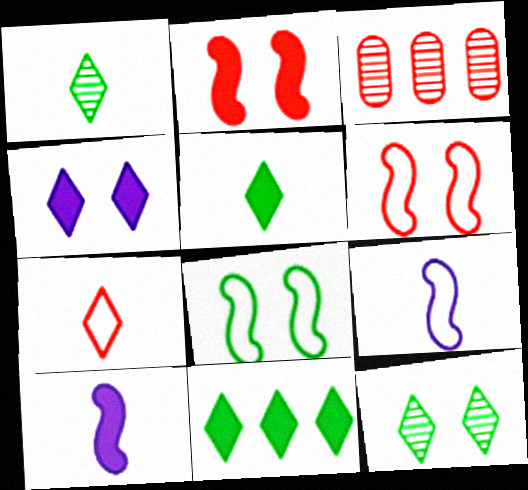[[2, 3, 7]]